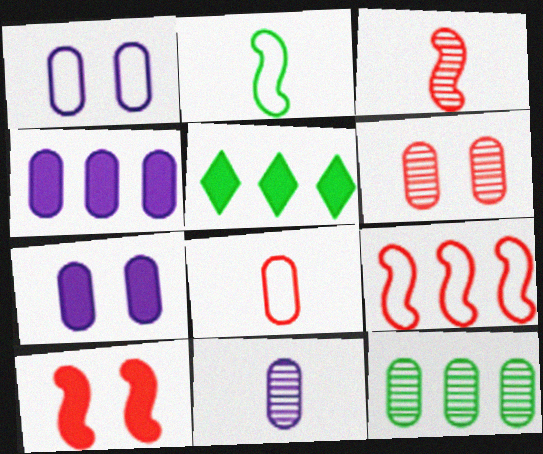[[1, 3, 5], 
[1, 4, 11], 
[3, 9, 10], 
[6, 11, 12], 
[7, 8, 12]]